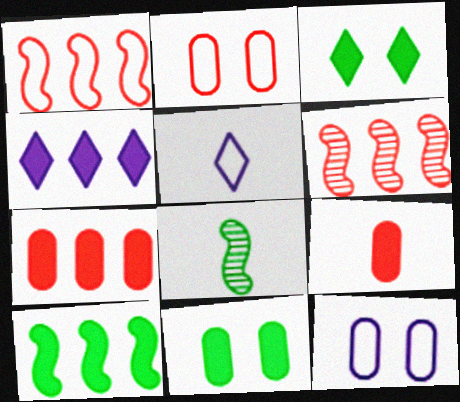[[2, 4, 8], 
[4, 7, 10], 
[5, 6, 11], 
[5, 8, 9]]